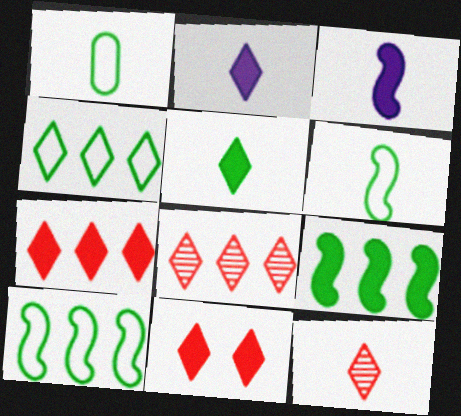[[1, 3, 12]]